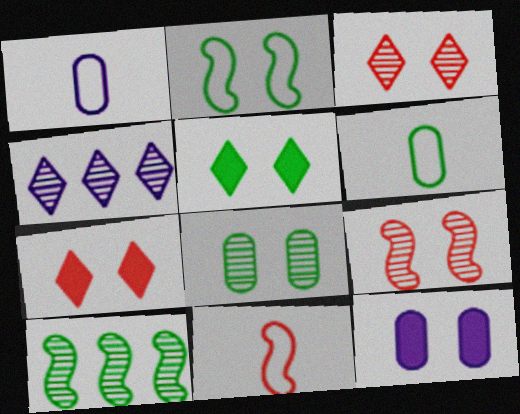[[1, 7, 10], 
[2, 3, 12], 
[2, 5, 8], 
[5, 6, 10]]